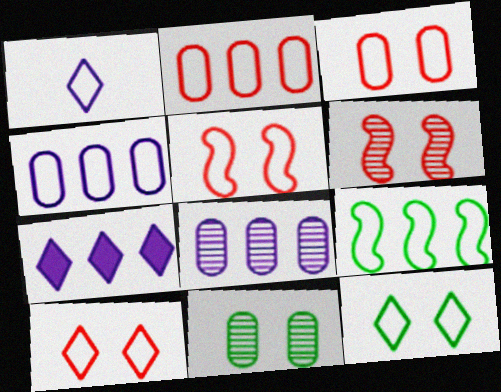[[1, 3, 9], 
[3, 5, 10]]